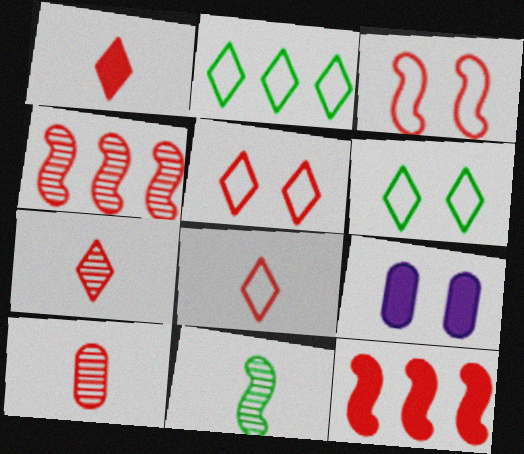[[1, 7, 8], 
[5, 10, 12]]